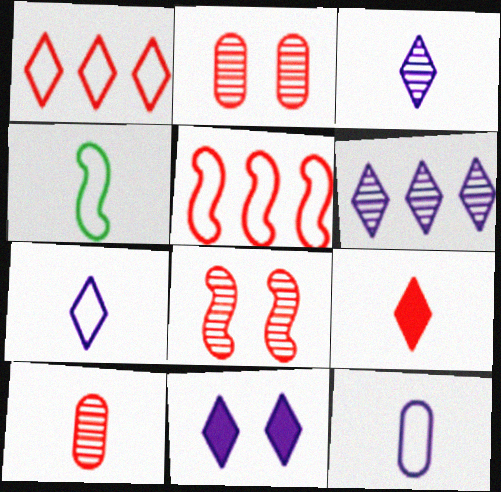[[2, 5, 9], 
[6, 7, 11]]